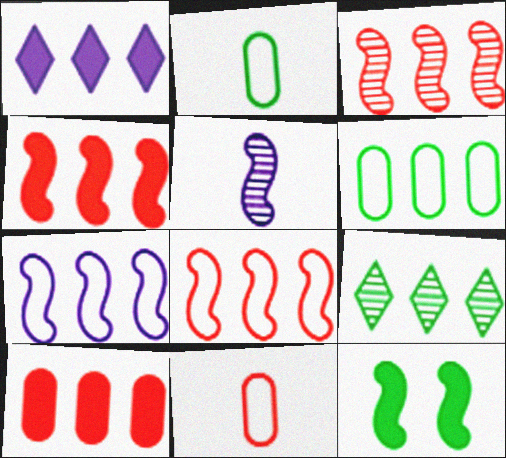[[1, 3, 6], 
[2, 9, 12], 
[3, 4, 8], 
[5, 8, 12], 
[7, 9, 10]]